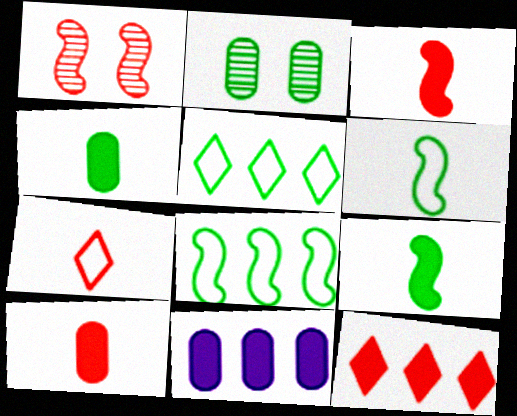[[2, 5, 9]]